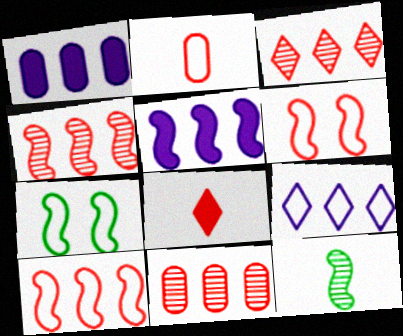[[2, 7, 9], 
[3, 4, 11], 
[5, 6, 12], 
[6, 8, 11]]